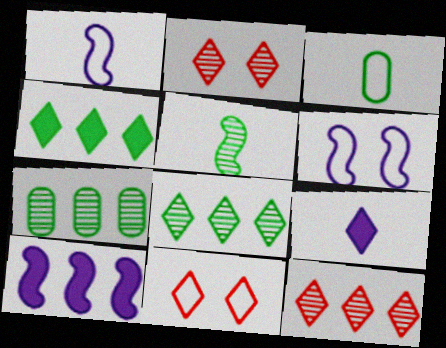[[2, 3, 10], 
[8, 9, 11]]